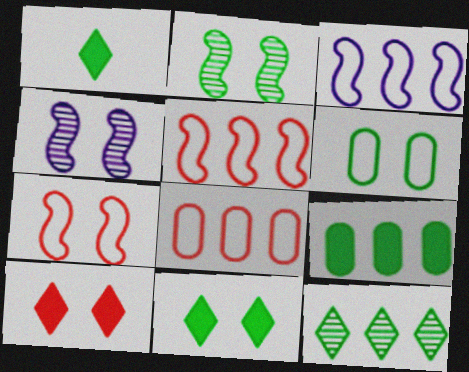[[1, 4, 8], 
[2, 6, 11], 
[4, 6, 10]]